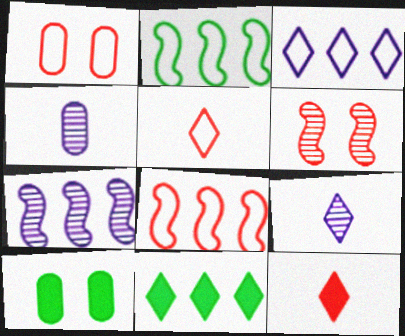[[1, 5, 8], 
[5, 7, 10], 
[8, 9, 10]]